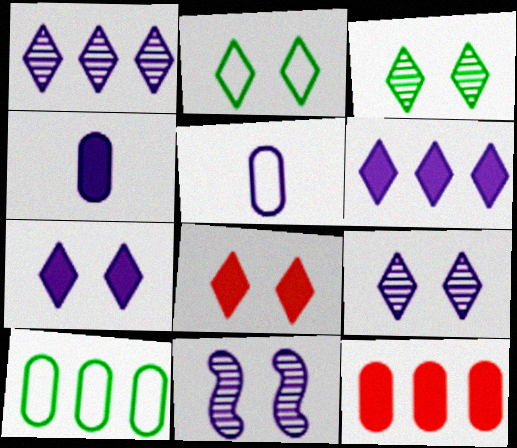[[2, 8, 9], 
[5, 6, 11]]